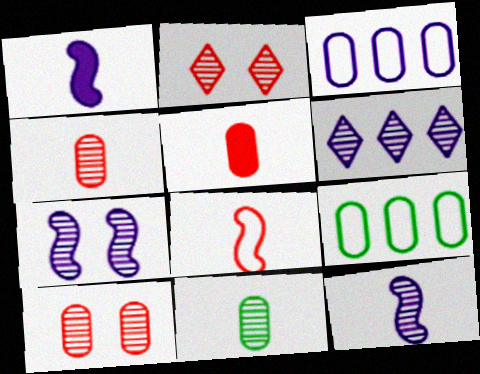[[1, 2, 9]]